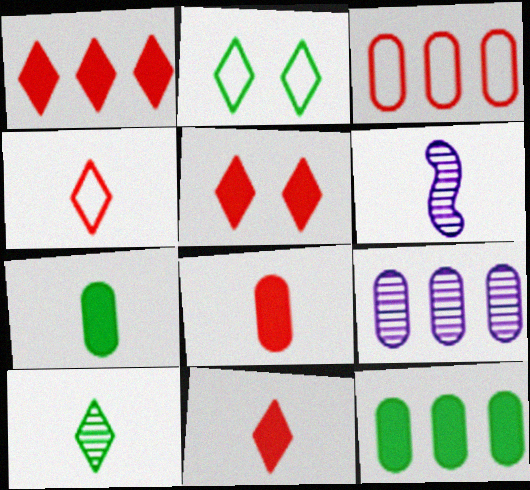[[1, 5, 11], 
[3, 9, 12], 
[4, 6, 7]]